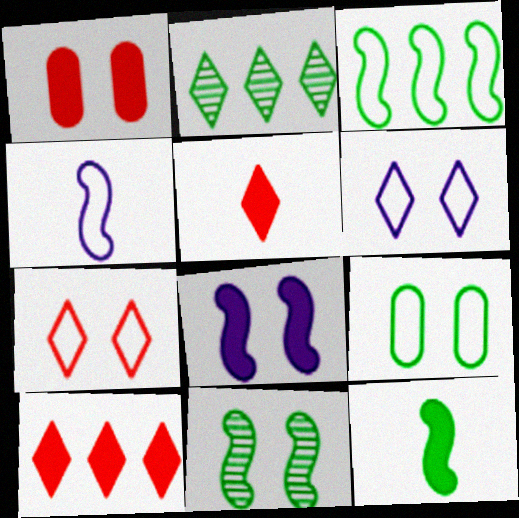[[1, 2, 4], 
[1, 6, 11], 
[2, 5, 6], 
[2, 9, 12], 
[3, 11, 12]]